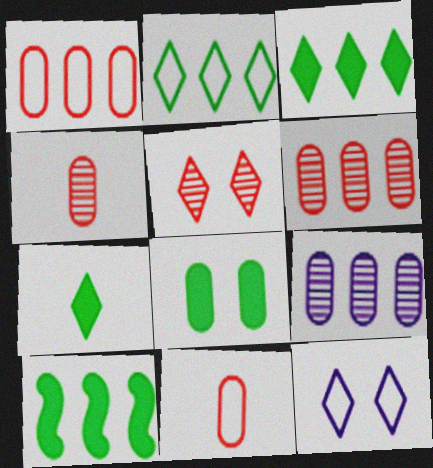[[4, 10, 12], 
[7, 8, 10], 
[8, 9, 11]]